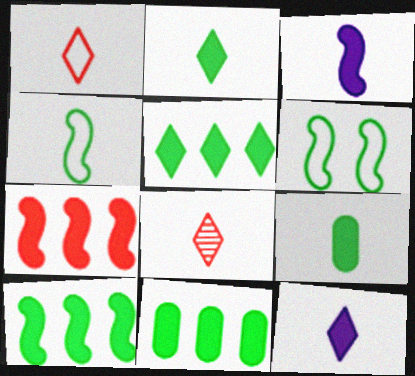[[5, 10, 11]]